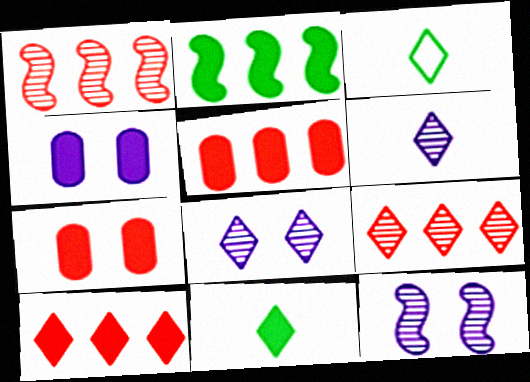[[1, 3, 4], 
[3, 5, 12], 
[3, 8, 10]]